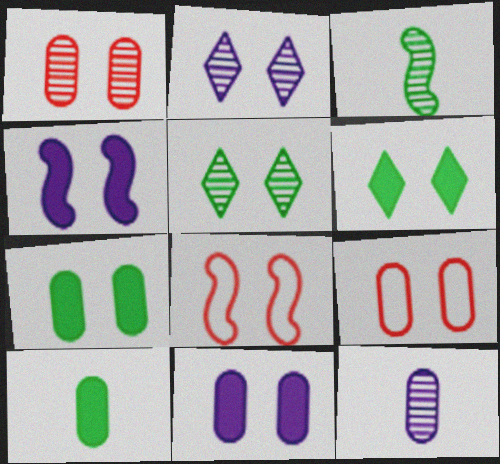[[2, 7, 8], 
[4, 5, 9], 
[5, 8, 11]]